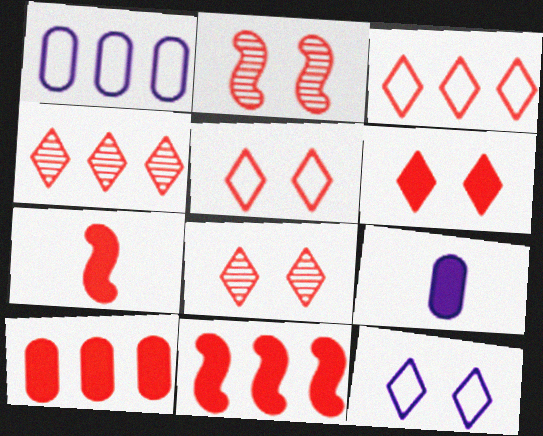[[5, 6, 8], 
[6, 7, 10]]